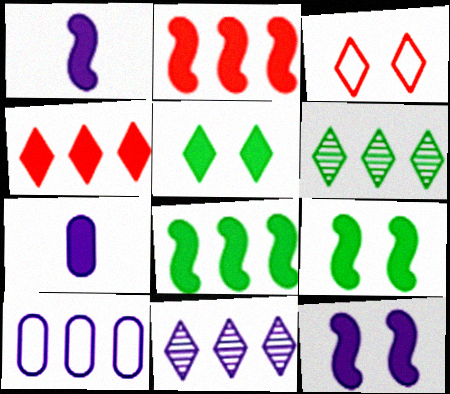[[1, 2, 9], 
[2, 5, 7], 
[2, 6, 10], 
[4, 7, 9]]